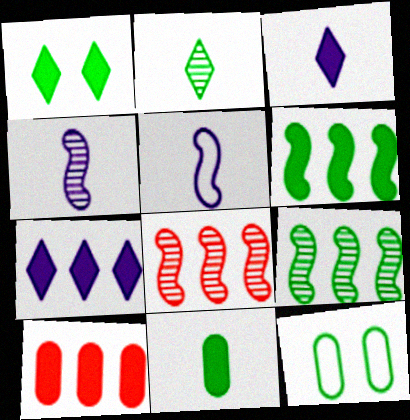[[1, 6, 11], 
[2, 6, 12], 
[3, 8, 12], 
[6, 7, 10]]